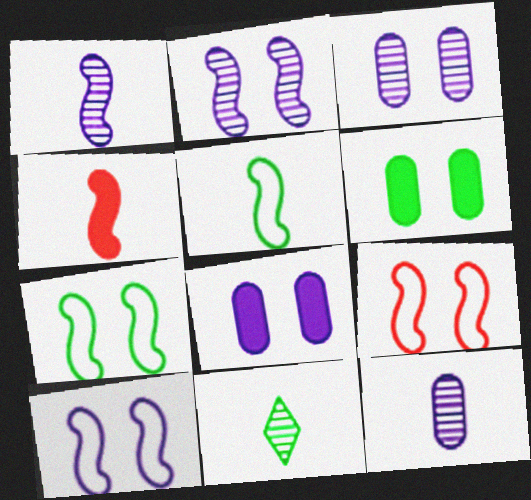[[1, 4, 5], 
[7, 9, 10]]